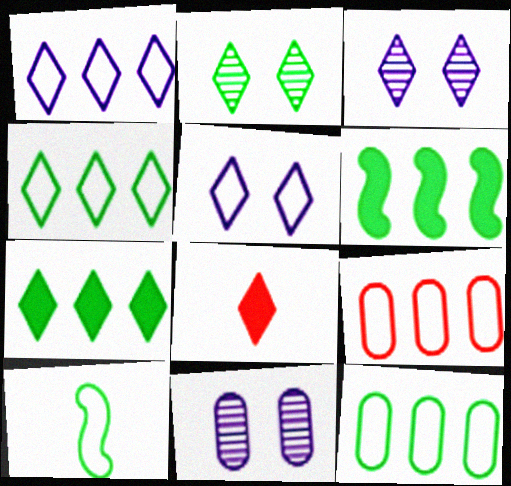[[1, 2, 8], 
[3, 4, 8], 
[5, 9, 10]]